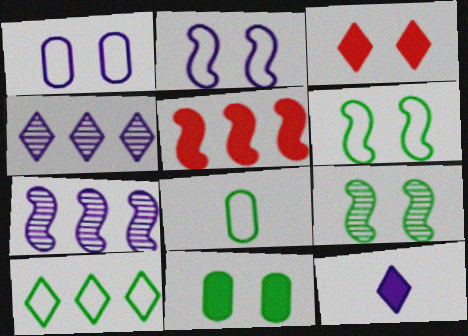[[1, 3, 9], 
[1, 7, 12], 
[3, 7, 8], 
[5, 11, 12], 
[6, 8, 10]]